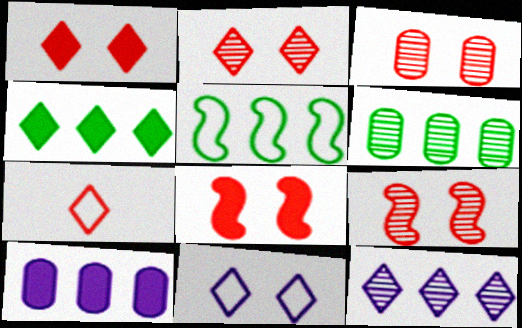[[2, 3, 9], 
[4, 5, 6]]